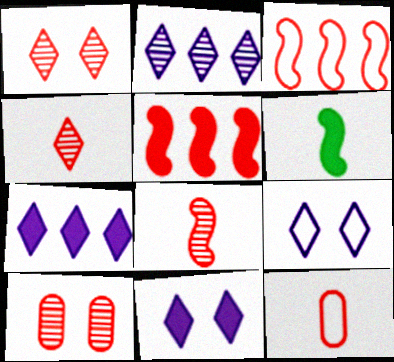[[1, 5, 12]]